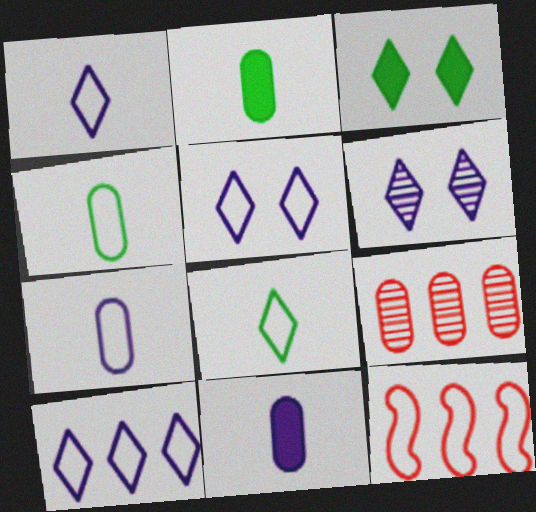[[1, 5, 10], 
[2, 6, 12], 
[4, 5, 12]]